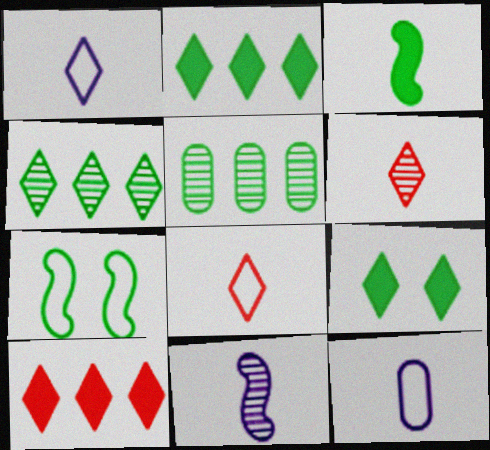[[3, 6, 12]]